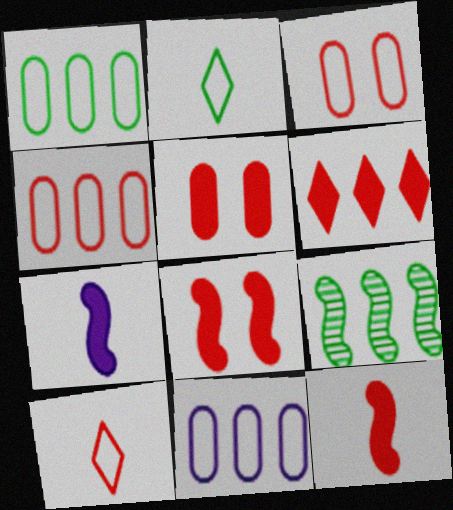[[1, 4, 11], 
[5, 6, 12], 
[6, 9, 11]]